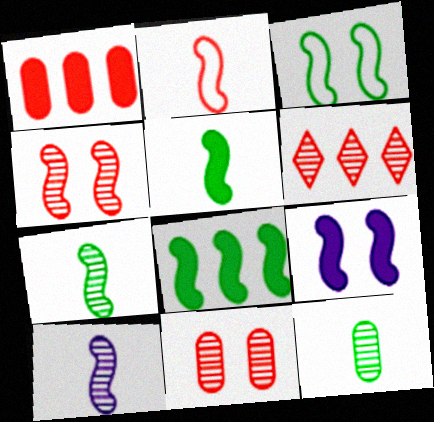[[2, 5, 10], 
[3, 4, 9], 
[3, 7, 8]]